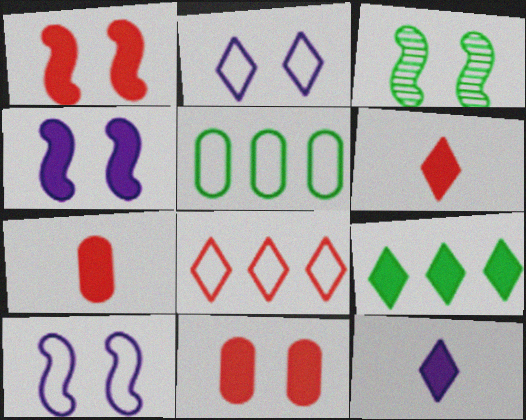[[1, 3, 10], 
[2, 3, 11], 
[4, 7, 9]]